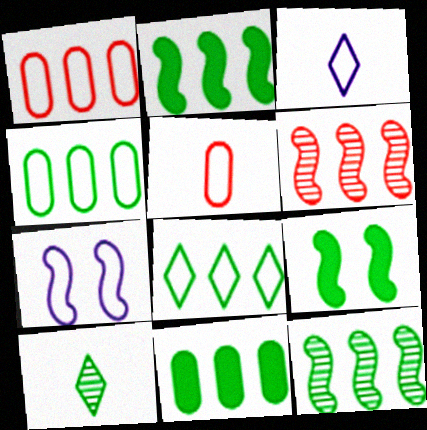[[4, 9, 10], 
[5, 7, 8], 
[8, 11, 12]]